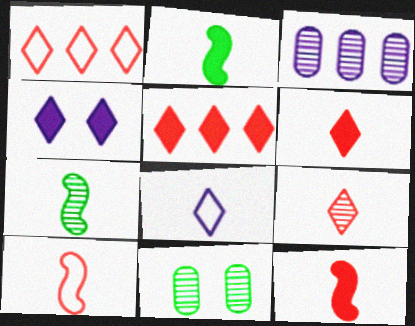[]